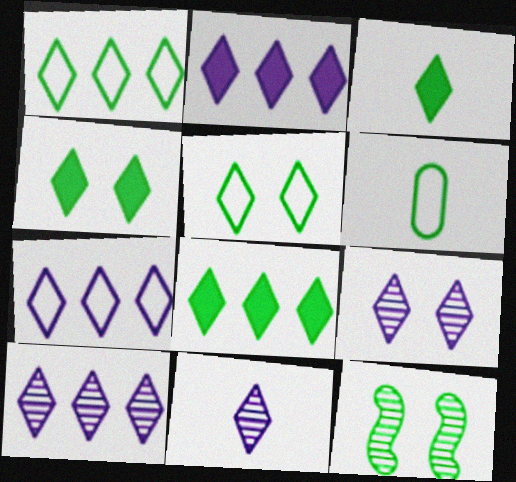[[2, 7, 10], 
[3, 4, 8], 
[6, 8, 12], 
[9, 10, 11]]